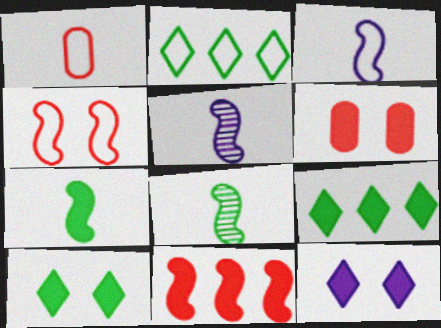[[2, 5, 6]]